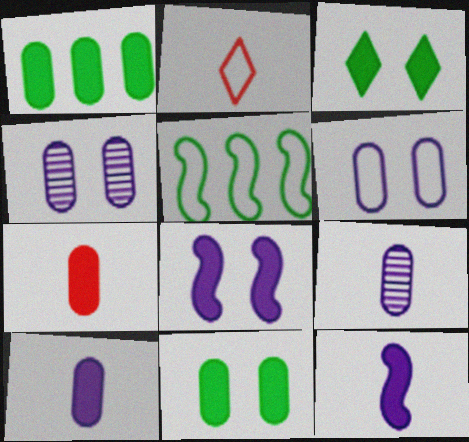[[2, 5, 6]]